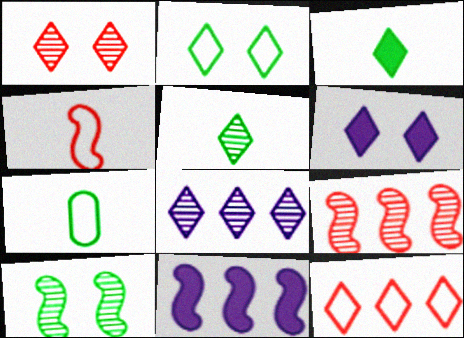[[1, 2, 6], 
[1, 5, 8], 
[1, 7, 11], 
[4, 10, 11], 
[5, 6, 12], 
[6, 7, 9]]